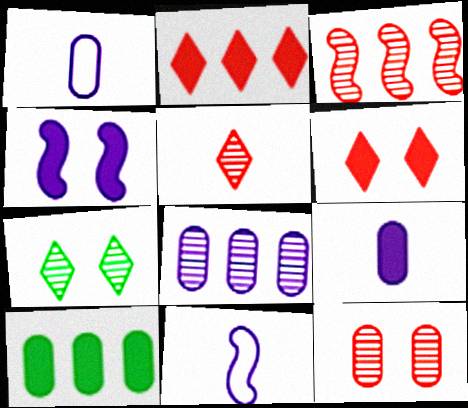[[1, 10, 12], 
[3, 5, 12]]